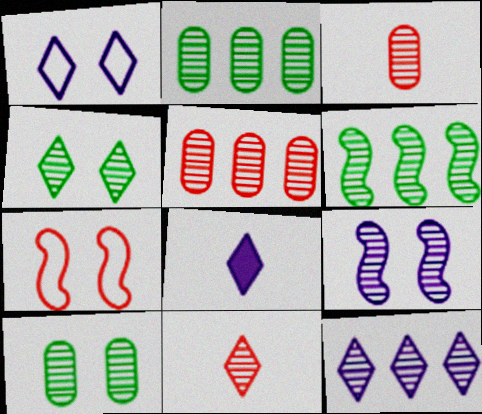[[1, 8, 12], 
[2, 7, 8], 
[2, 9, 11], 
[4, 11, 12], 
[5, 6, 12]]